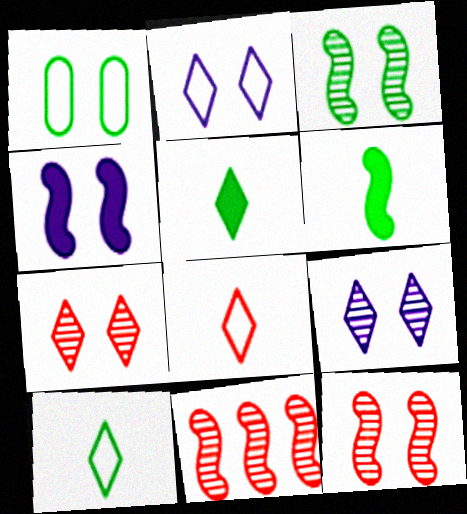[[1, 4, 7]]